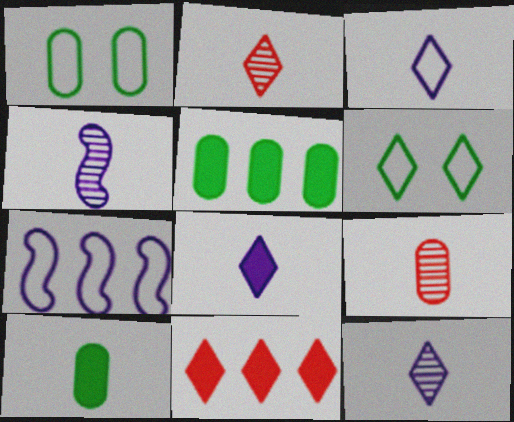[[1, 4, 11], 
[3, 8, 12], 
[6, 11, 12]]